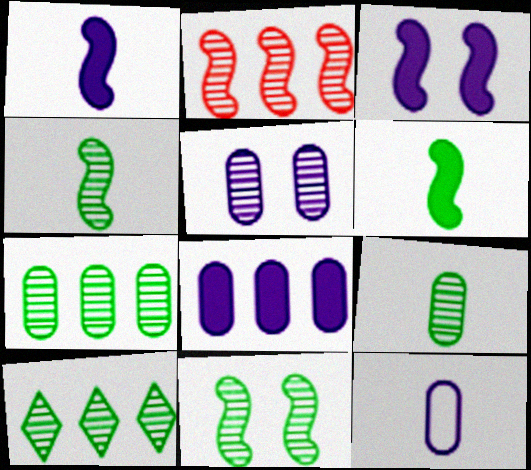[[5, 8, 12], 
[9, 10, 11]]